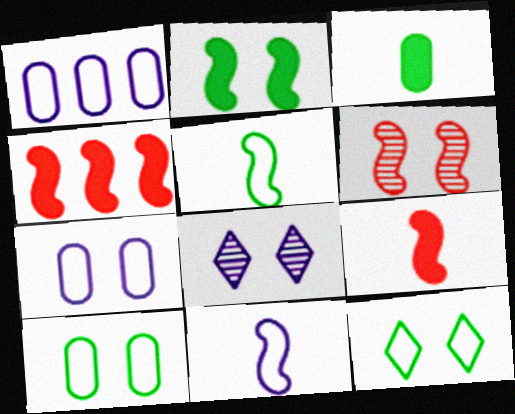[]